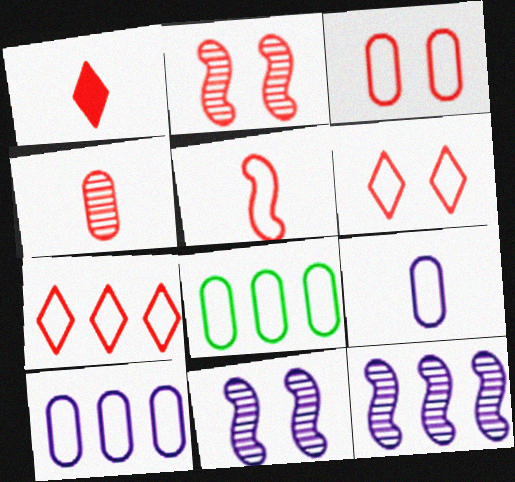[[1, 4, 5], 
[1, 8, 11], 
[3, 5, 7], 
[3, 8, 9]]